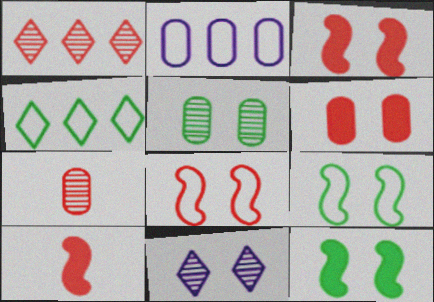[[6, 9, 11]]